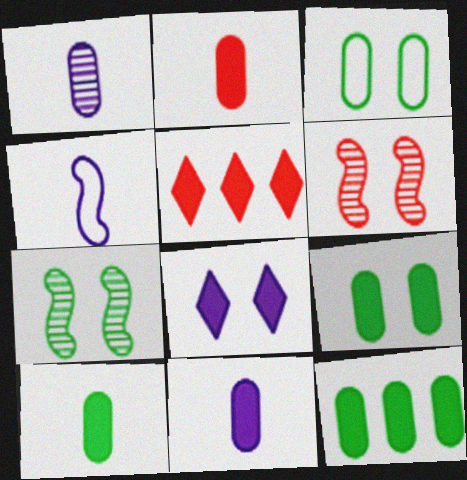[[2, 10, 11], 
[3, 6, 8], 
[9, 10, 12]]